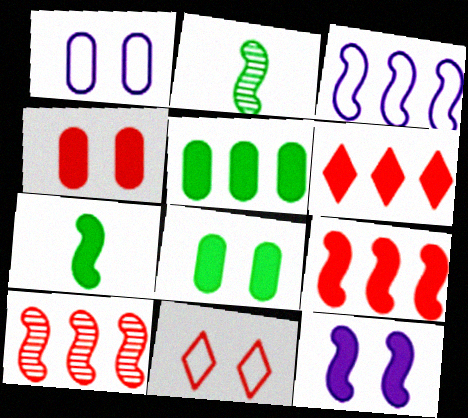[[1, 2, 6], 
[7, 9, 12]]